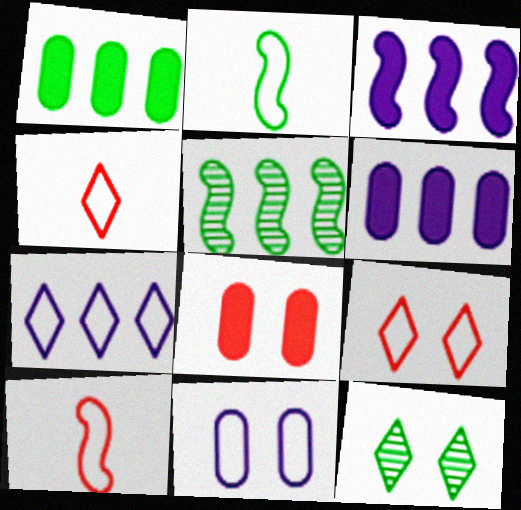[[1, 2, 12], 
[6, 10, 12]]